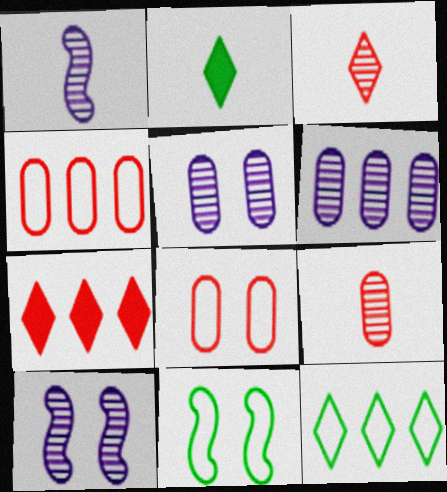[[2, 4, 10]]